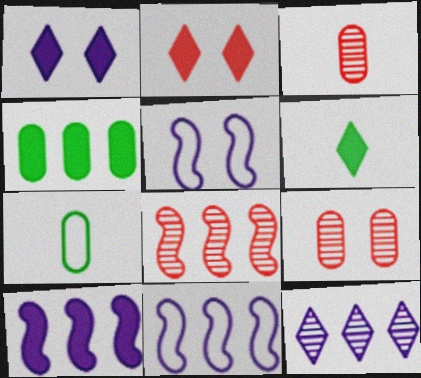[[1, 7, 8], 
[6, 9, 11]]